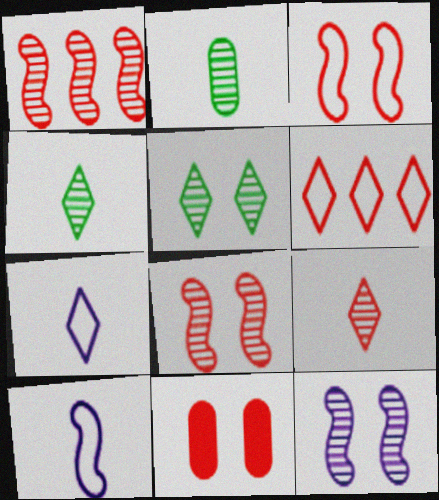[]